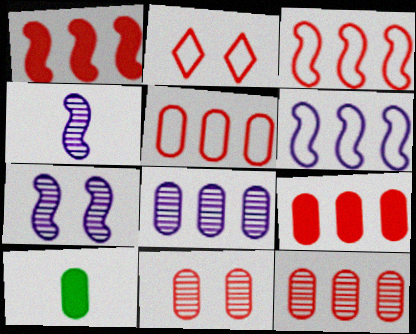[[5, 9, 12]]